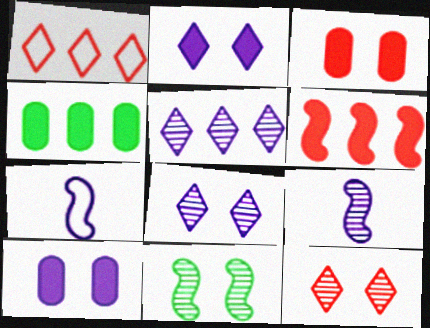[[4, 7, 12], 
[5, 7, 10], 
[6, 7, 11]]